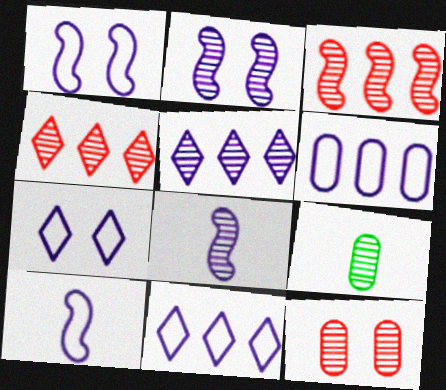[[2, 4, 9], 
[6, 7, 10]]